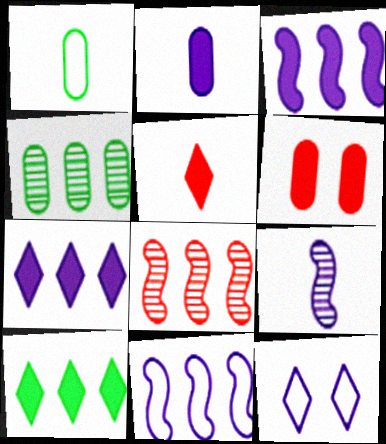[[1, 5, 9]]